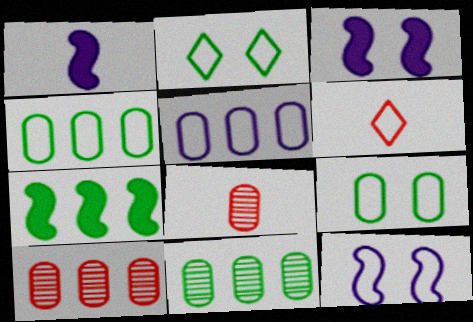[[1, 2, 10], 
[3, 6, 11], 
[4, 6, 12]]